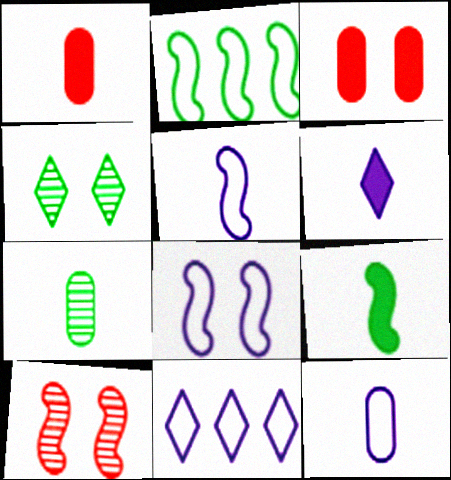[[1, 6, 9], 
[1, 7, 12], 
[3, 4, 8], 
[8, 11, 12]]